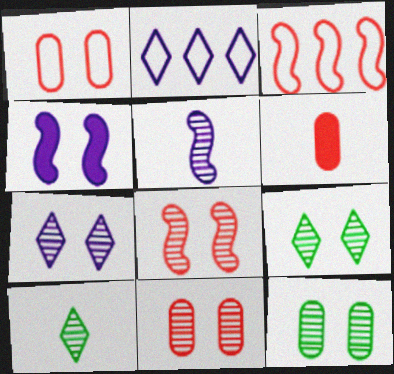[[1, 4, 9], 
[7, 8, 12]]